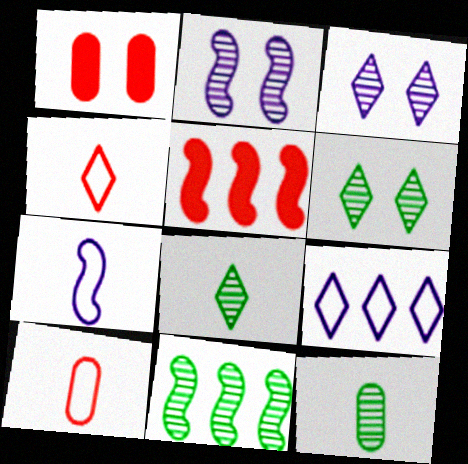[[6, 11, 12]]